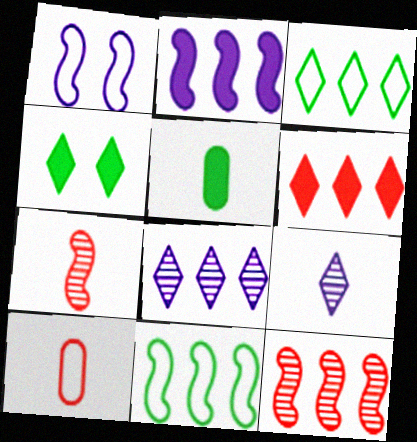[[1, 3, 10], 
[2, 11, 12], 
[3, 6, 8]]